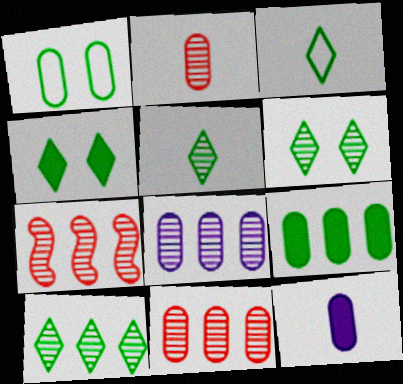[[1, 11, 12], 
[3, 4, 10], 
[5, 6, 10], 
[7, 8, 10]]